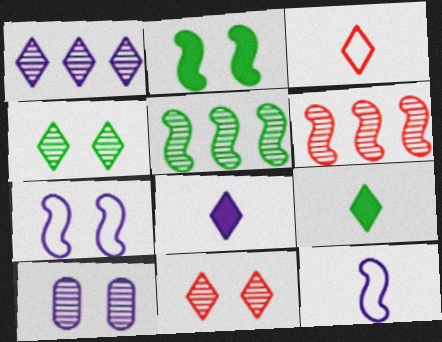[[2, 6, 12]]